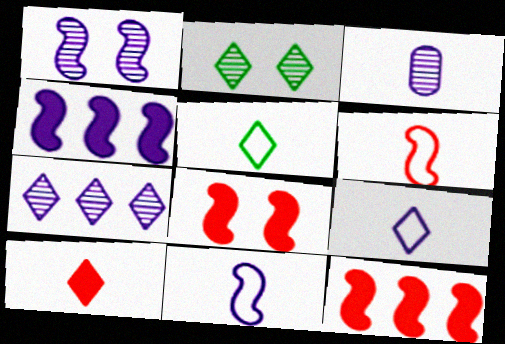[[1, 3, 7], 
[1, 4, 11]]